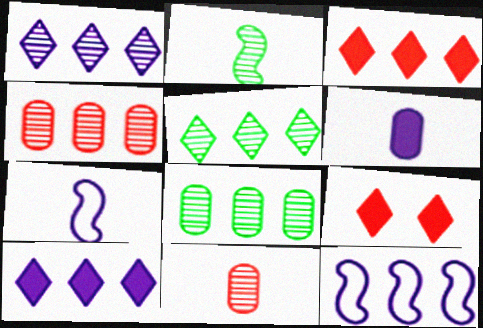[[3, 8, 12], 
[7, 8, 9]]